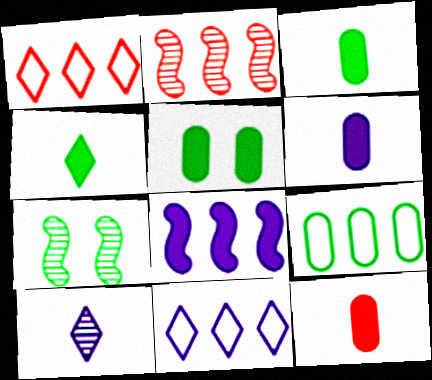[[1, 6, 7], 
[3, 6, 12], 
[4, 7, 9], 
[7, 11, 12]]